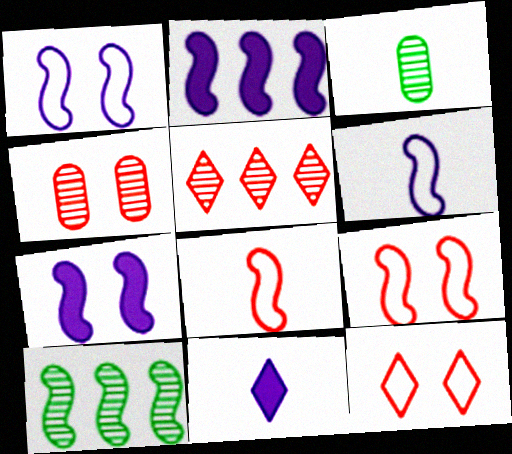[[2, 3, 12], 
[3, 8, 11], 
[7, 8, 10]]